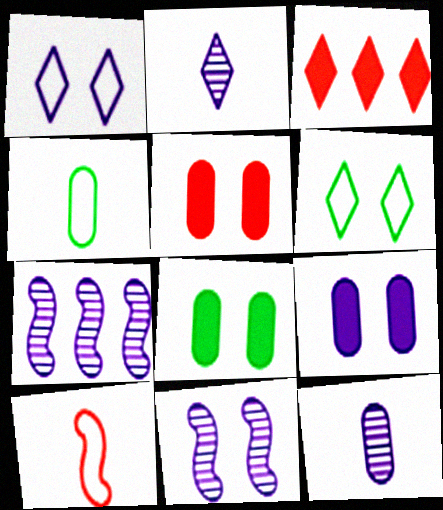[[1, 9, 11], 
[2, 3, 6], 
[3, 4, 11], 
[5, 6, 11], 
[5, 8, 9]]